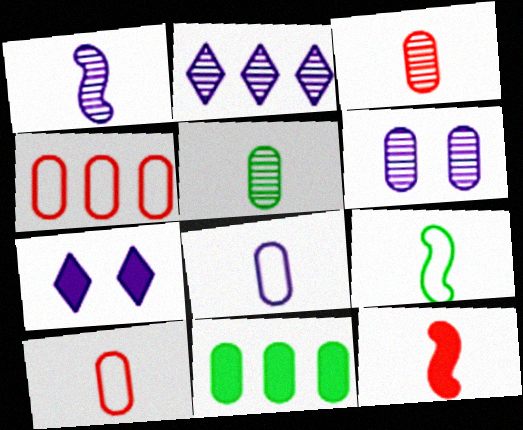[[1, 2, 6], 
[1, 9, 12], 
[6, 10, 11], 
[7, 11, 12]]